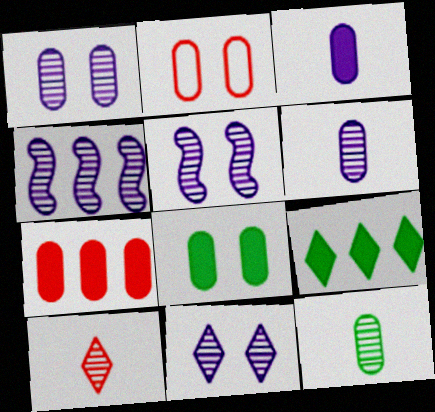[[1, 2, 8], 
[1, 5, 11], 
[3, 7, 8], 
[4, 6, 11]]